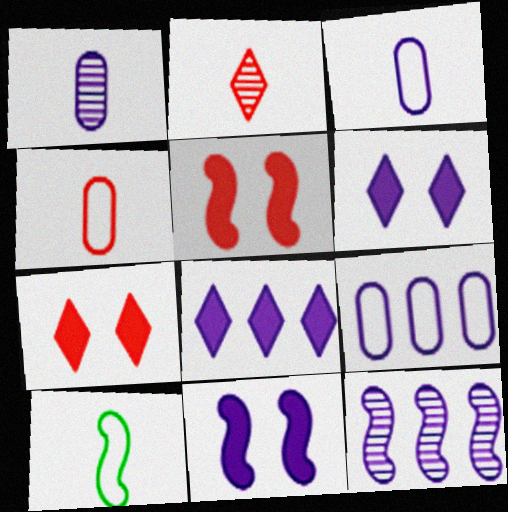[[3, 6, 12], 
[5, 10, 12], 
[8, 9, 12]]